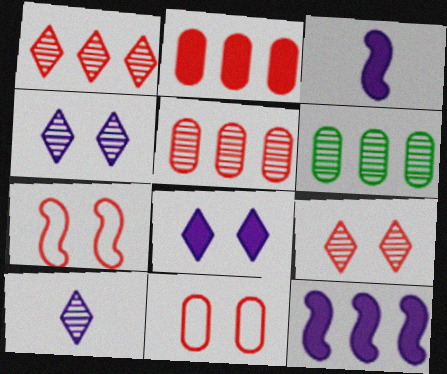[]